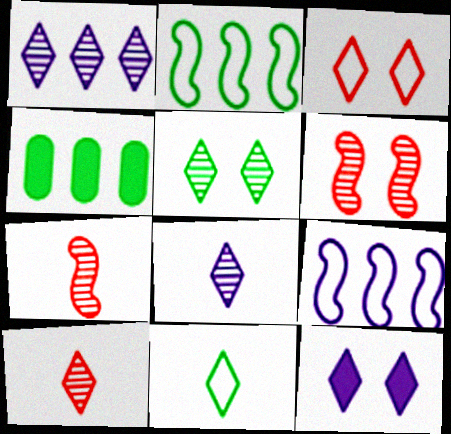[[1, 5, 10], 
[3, 5, 12]]